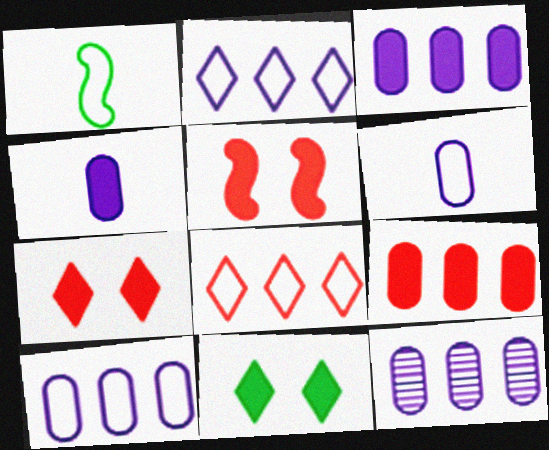[[1, 7, 12], 
[3, 10, 12]]